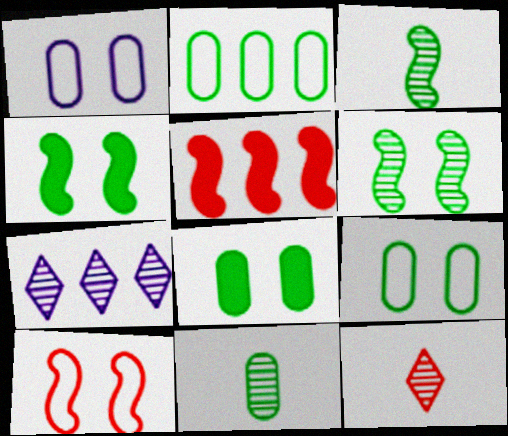[[2, 5, 7], 
[2, 8, 11]]